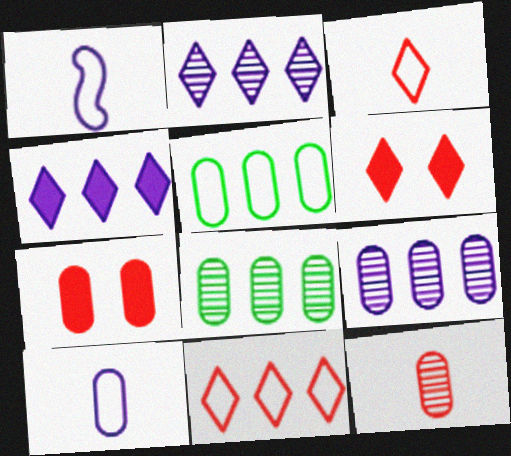[[1, 6, 8], 
[7, 8, 10]]